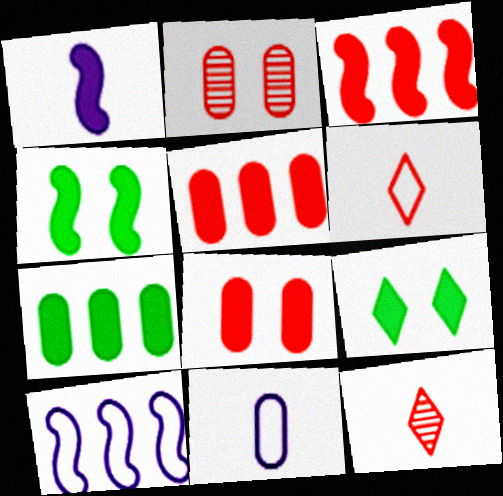[[1, 3, 4], 
[1, 5, 9], 
[2, 3, 6], 
[2, 7, 11]]